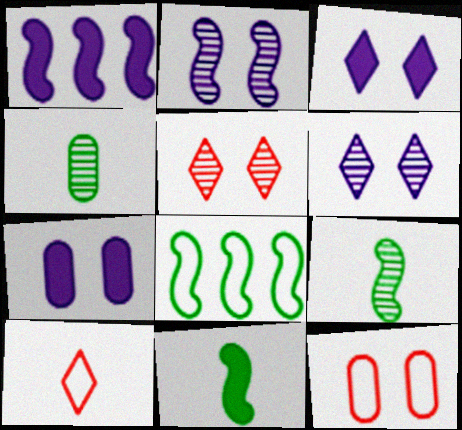[]